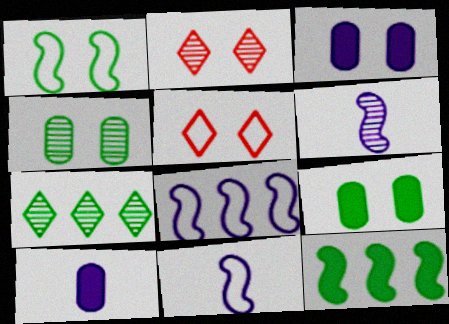[[1, 2, 3]]